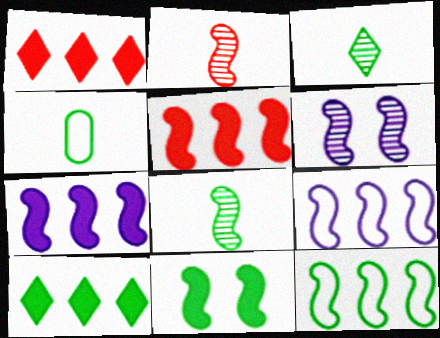[[1, 4, 6], 
[2, 9, 11], 
[8, 11, 12]]